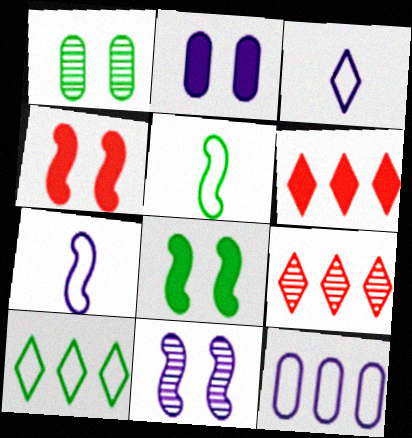[[1, 6, 7], 
[2, 5, 9]]